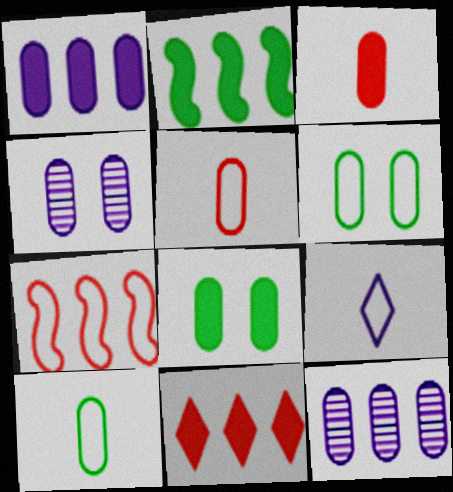[[1, 2, 11], 
[1, 3, 8], 
[3, 6, 12], 
[5, 8, 12], 
[6, 7, 9]]